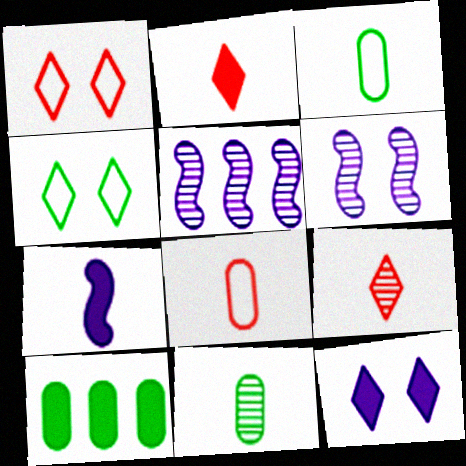[[3, 7, 9]]